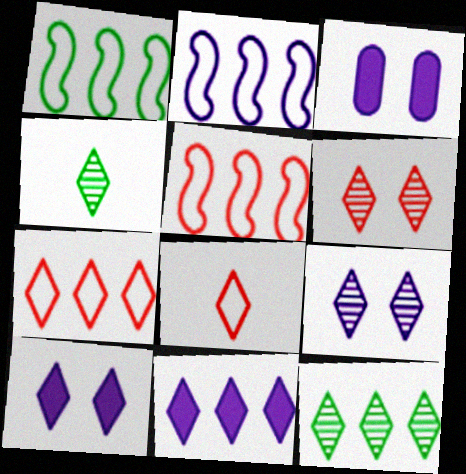[[1, 2, 5], 
[3, 4, 5], 
[4, 7, 10], 
[7, 11, 12], 
[8, 10, 12]]